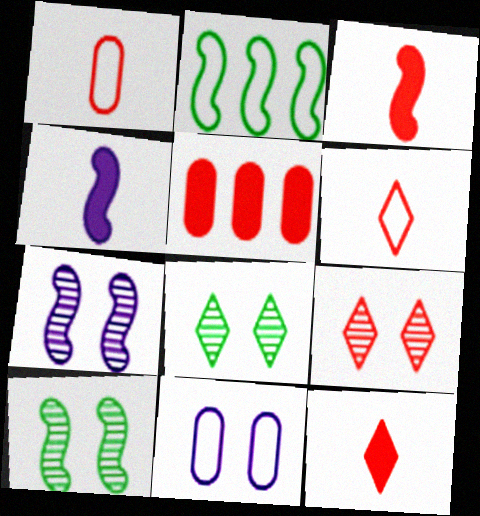[[2, 3, 7], 
[2, 6, 11]]